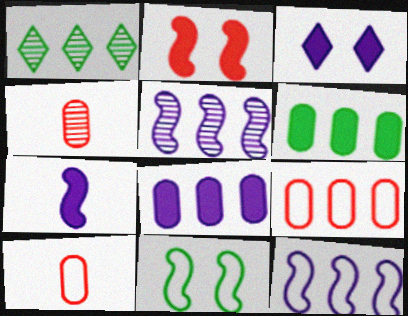[[3, 7, 8]]